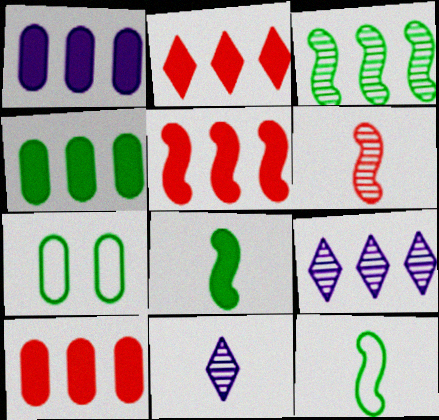[[1, 4, 10], 
[2, 5, 10], 
[5, 7, 11]]